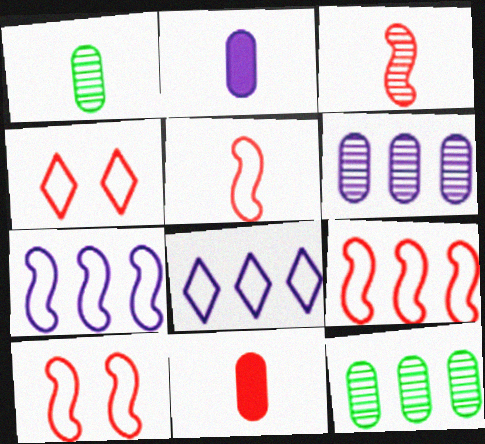[[5, 9, 10]]